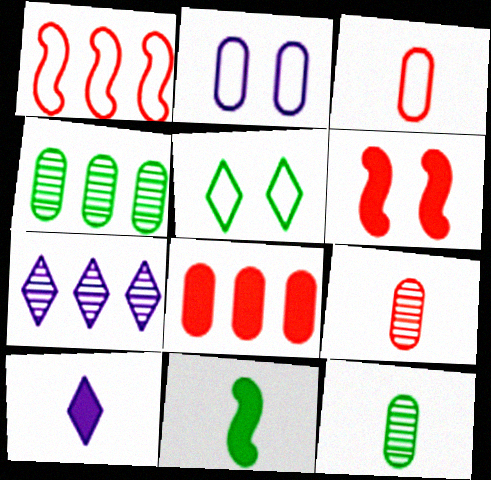[[2, 8, 12], 
[4, 5, 11]]